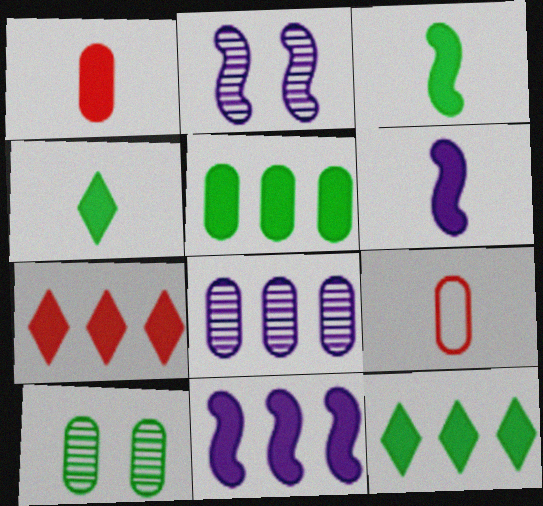[[1, 4, 6], 
[2, 9, 12], 
[5, 7, 11]]